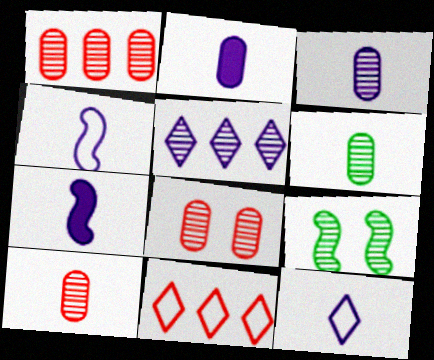[[1, 8, 10], 
[2, 9, 11], 
[3, 6, 10], 
[3, 7, 12], 
[5, 9, 10]]